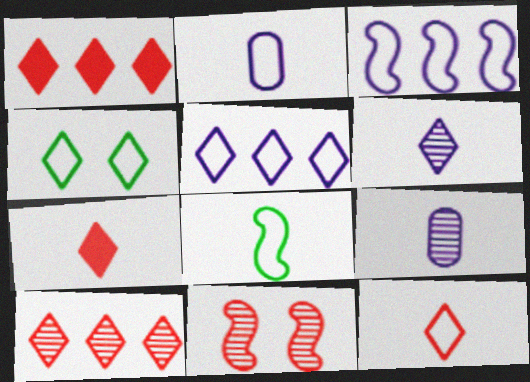[[1, 4, 6], 
[2, 8, 12], 
[4, 5, 12], 
[7, 8, 9]]